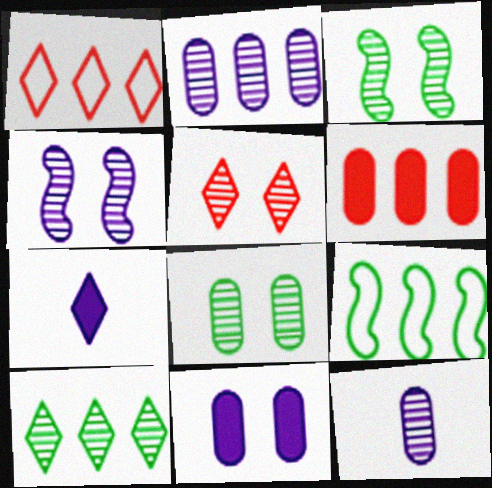[[4, 5, 8]]